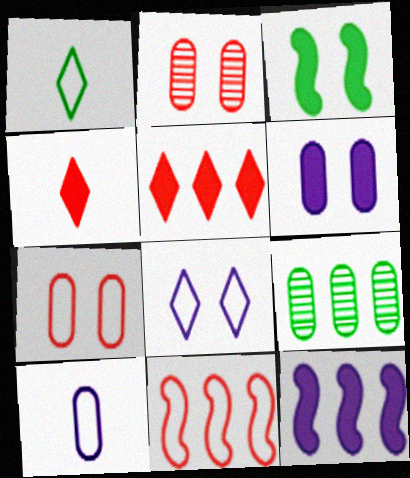[[1, 2, 12], 
[1, 3, 9], 
[2, 3, 8], 
[2, 4, 11]]